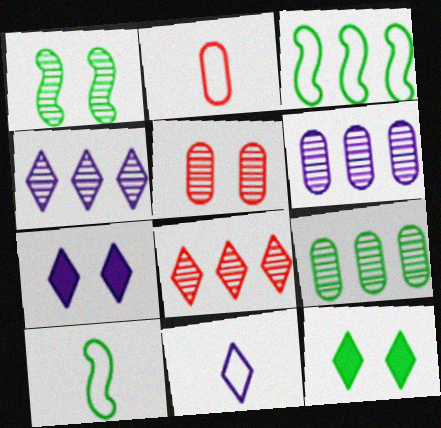[[2, 10, 11], 
[4, 7, 11], 
[8, 11, 12], 
[9, 10, 12]]